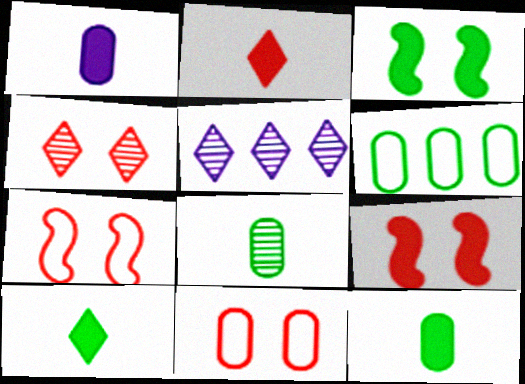[[4, 9, 11], 
[5, 7, 12]]